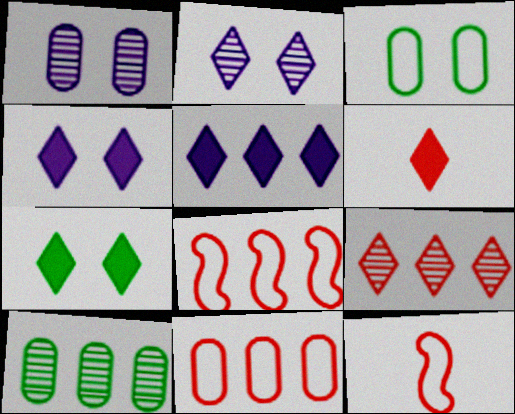[[4, 10, 12], 
[5, 6, 7], 
[5, 8, 10]]